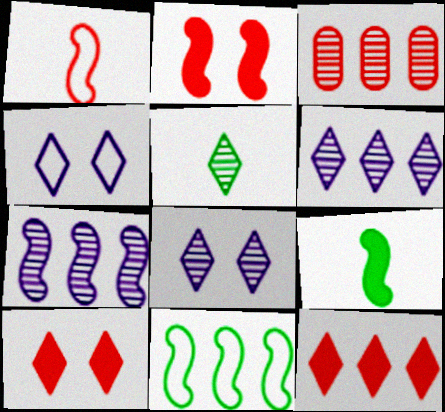[[1, 3, 10], 
[3, 4, 9], 
[4, 5, 12]]